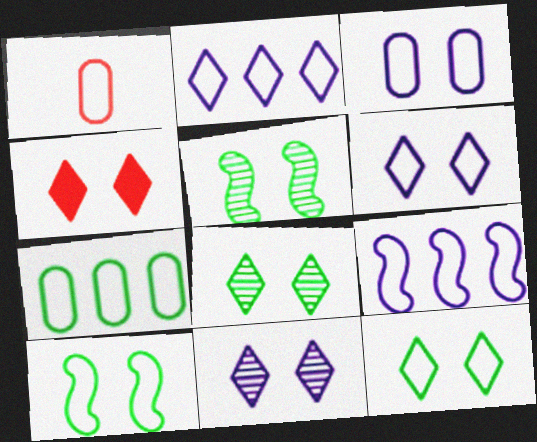[[1, 2, 10], 
[1, 3, 7], 
[1, 9, 12], 
[3, 4, 5], 
[4, 6, 8], 
[4, 11, 12]]